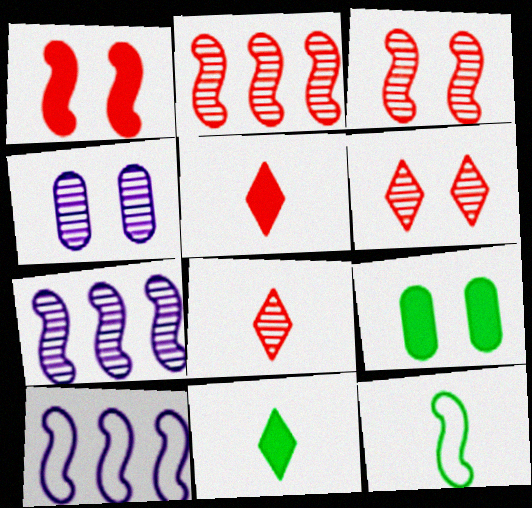[[1, 7, 12], 
[8, 9, 10]]